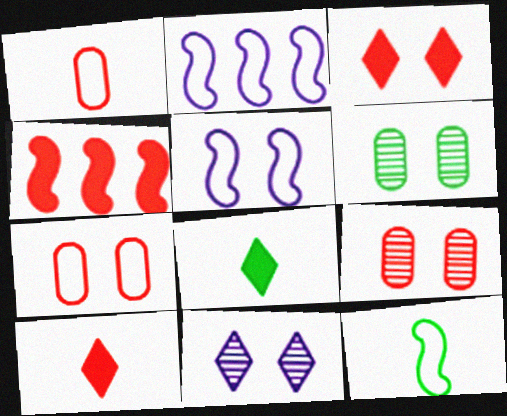[[2, 6, 10], 
[2, 8, 9], 
[3, 5, 6]]